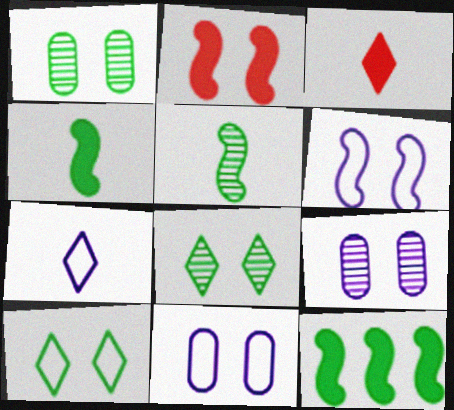[[2, 8, 11], 
[2, 9, 10]]